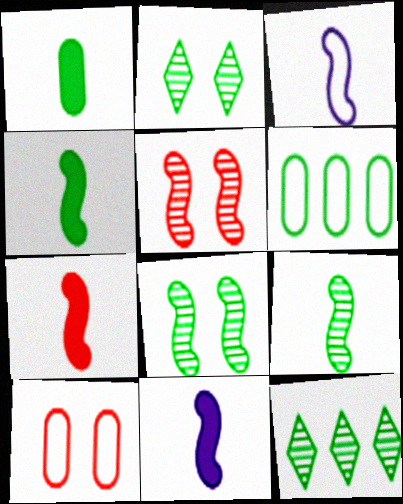[[2, 4, 6], 
[3, 7, 9], 
[4, 7, 11], 
[10, 11, 12]]